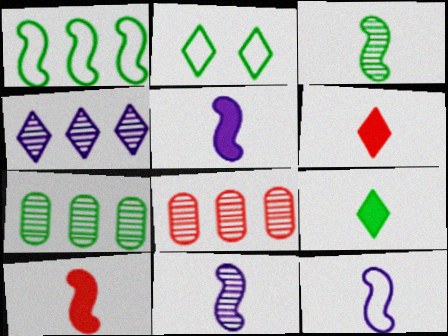[[2, 4, 6], 
[2, 5, 8], 
[3, 10, 12], 
[5, 11, 12]]